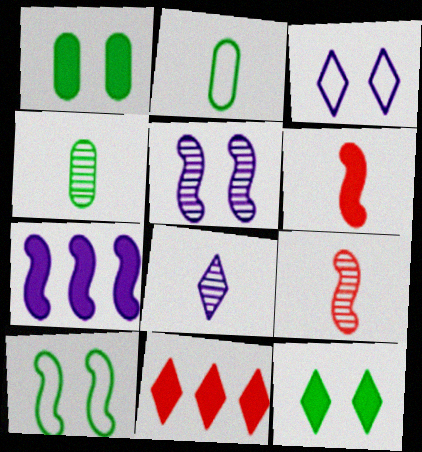[[2, 5, 11], 
[2, 6, 8], 
[4, 8, 9], 
[7, 9, 10]]